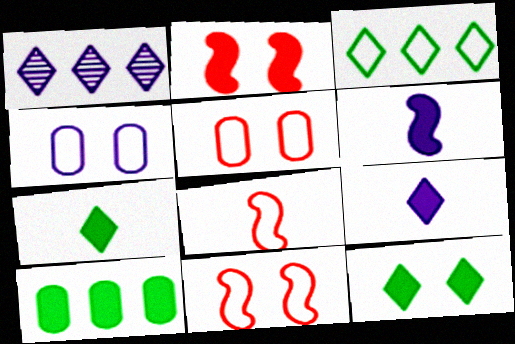[[1, 4, 6], 
[2, 9, 10], 
[3, 4, 8]]